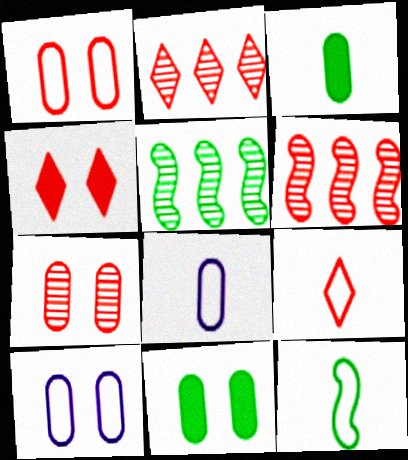[[2, 4, 9], 
[4, 5, 8], 
[7, 10, 11], 
[8, 9, 12]]